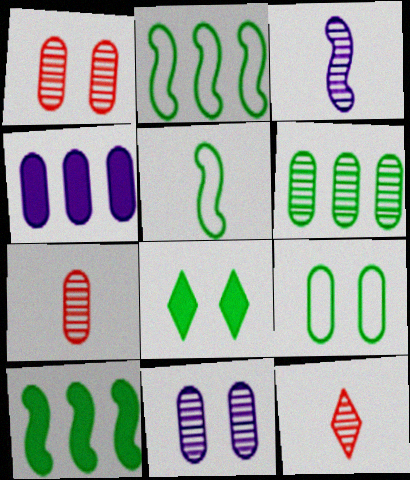[[4, 7, 9], 
[5, 6, 8], 
[6, 7, 11]]